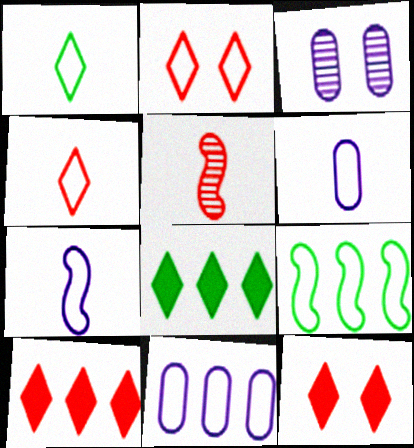[[2, 6, 9]]